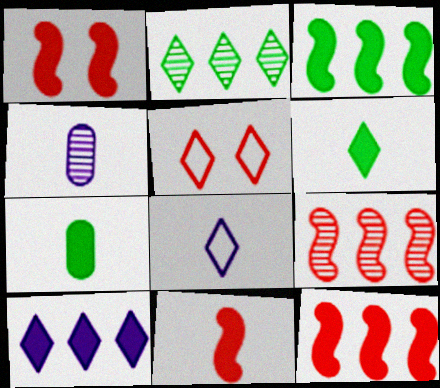[[1, 7, 10], 
[1, 11, 12], 
[3, 4, 5]]